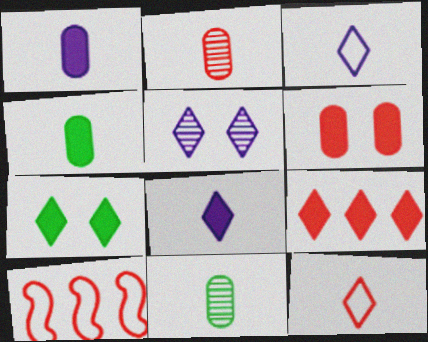[[4, 5, 10], 
[7, 8, 9]]